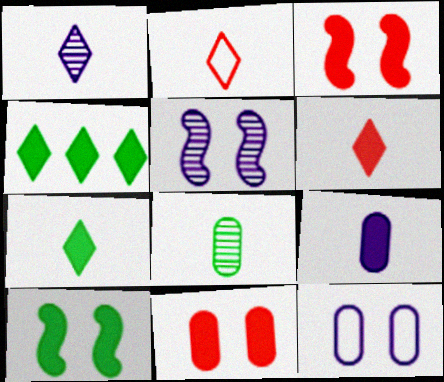[[1, 2, 7], 
[3, 4, 9]]